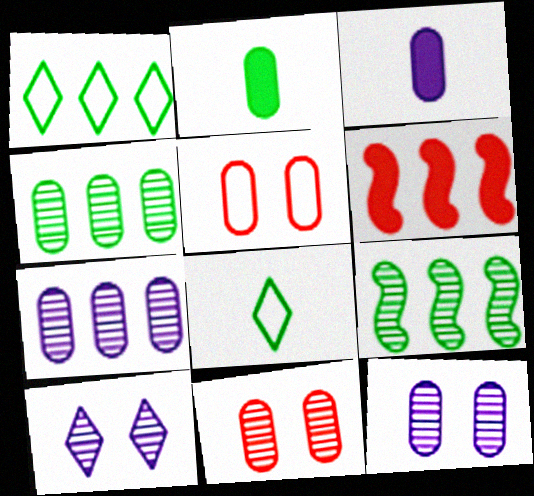[[1, 6, 7], 
[2, 5, 7], 
[3, 4, 5], 
[6, 8, 12]]